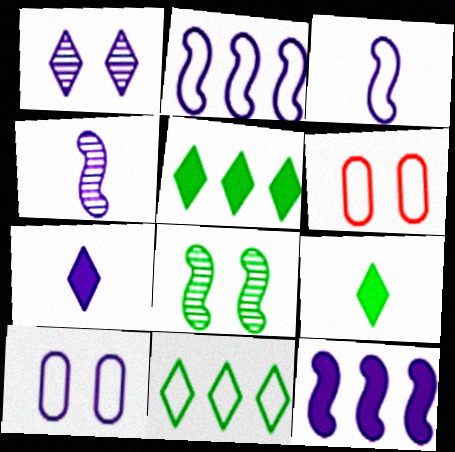[[3, 6, 11], 
[4, 5, 6]]